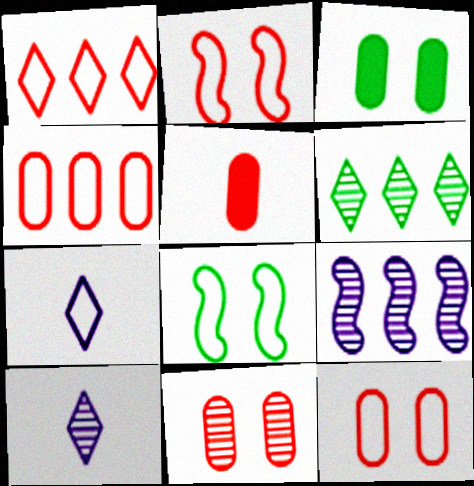[[4, 5, 11], 
[4, 7, 8]]